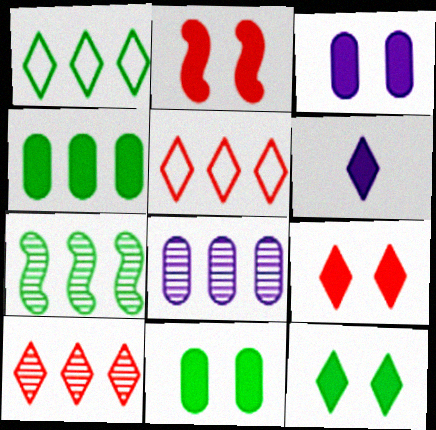[[1, 4, 7], 
[2, 3, 12], 
[2, 4, 6], 
[7, 8, 10]]